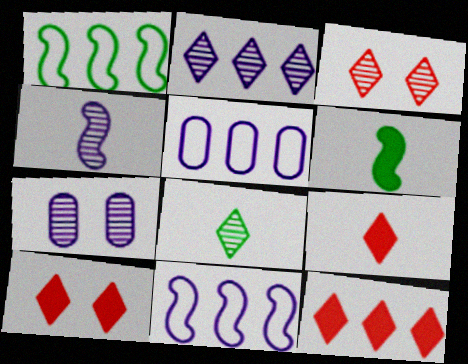[[1, 7, 9], 
[2, 3, 8], 
[2, 4, 7], 
[3, 5, 6], 
[9, 10, 12]]